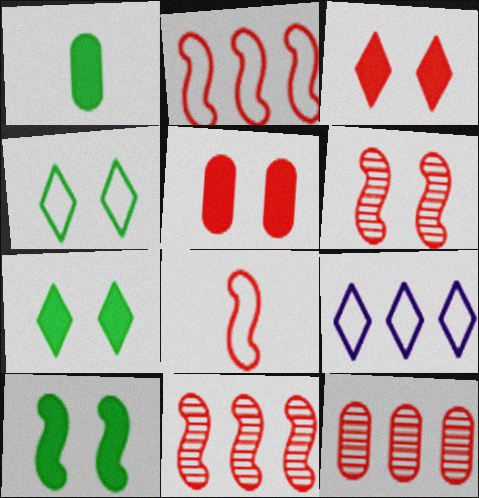[[1, 6, 9], 
[3, 8, 12]]